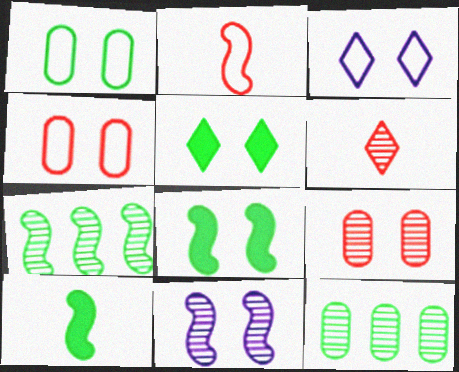[[3, 8, 9], 
[4, 5, 11], 
[6, 11, 12]]